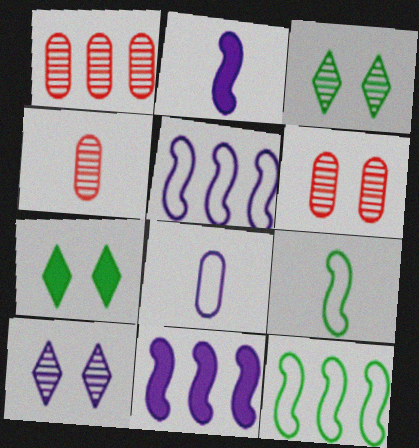[[1, 4, 6], 
[4, 5, 7], 
[8, 10, 11]]